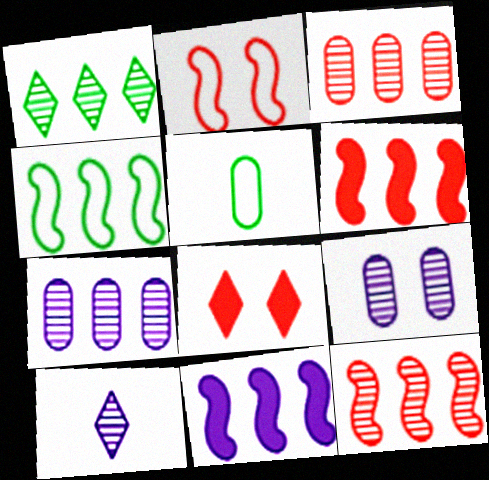[[1, 7, 12], 
[4, 11, 12]]